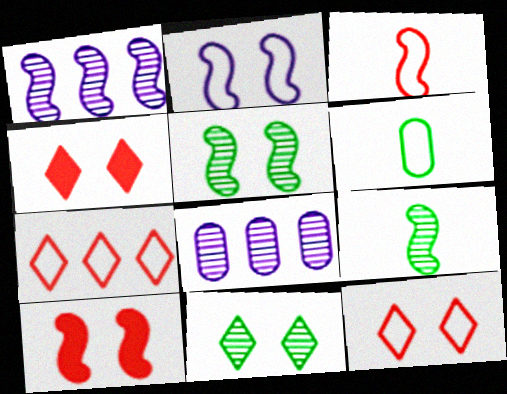[[1, 4, 6], 
[2, 5, 10], 
[2, 6, 7]]